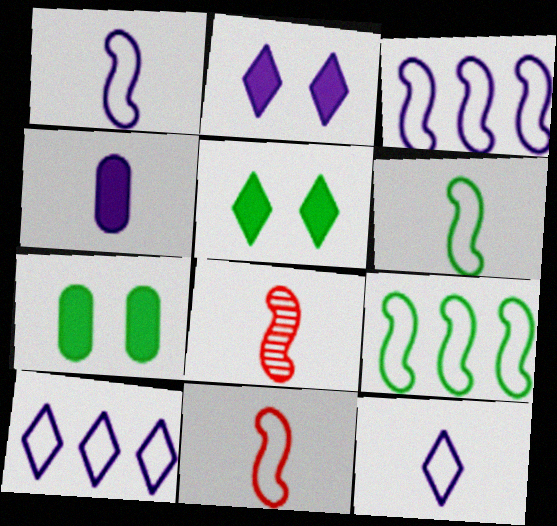[[1, 6, 11], 
[7, 8, 10]]